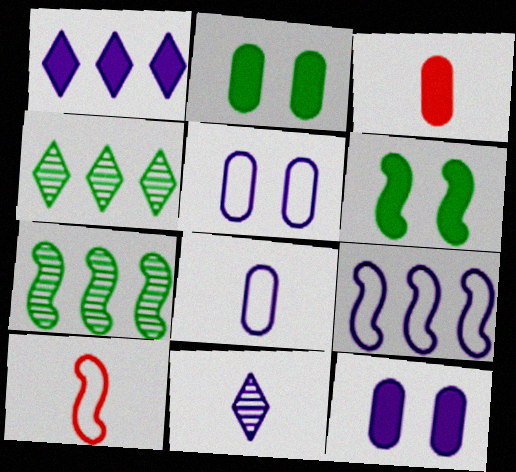[[1, 3, 6], 
[4, 10, 12], 
[9, 11, 12]]